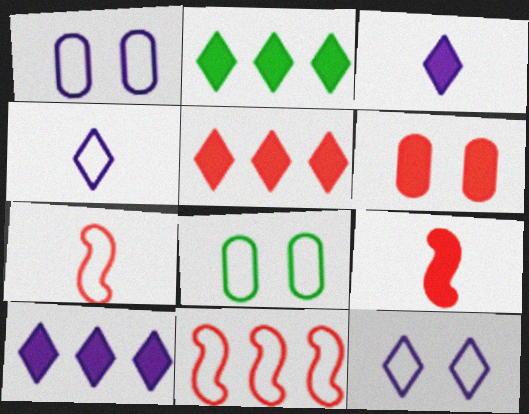[[2, 5, 10], 
[4, 8, 11], 
[5, 6, 9]]